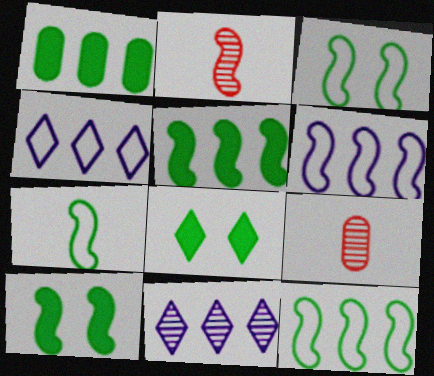[[2, 6, 10], 
[3, 7, 12], 
[4, 9, 10], 
[6, 8, 9]]